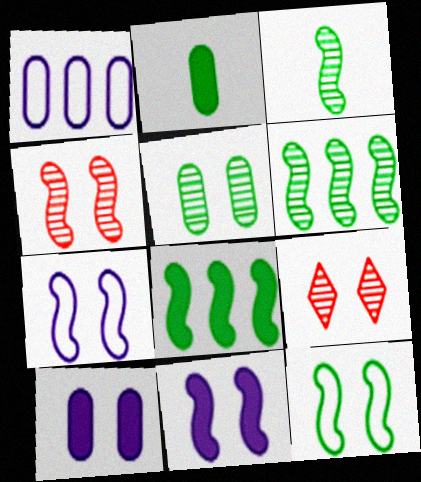[[3, 8, 12], 
[4, 11, 12], 
[9, 10, 12]]